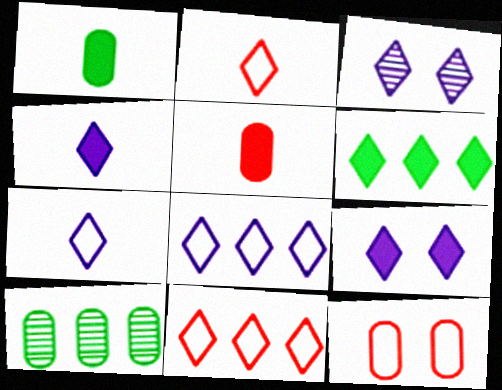[[2, 3, 6], 
[3, 4, 8]]